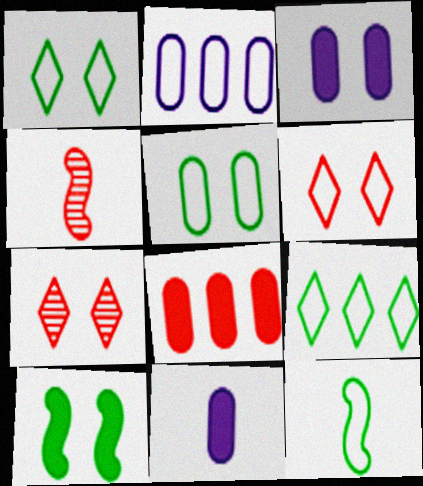[[2, 6, 12], 
[3, 4, 9], 
[4, 6, 8], 
[5, 9, 12]]